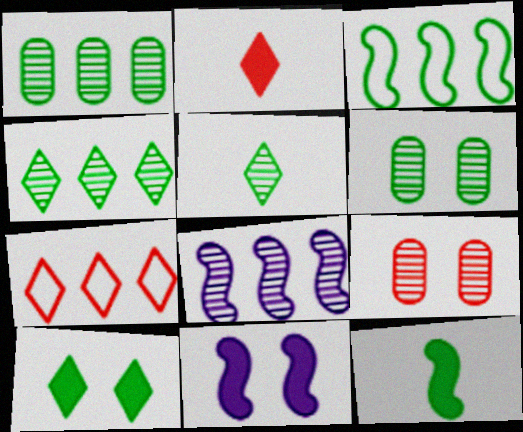[[5, 8, 9]]